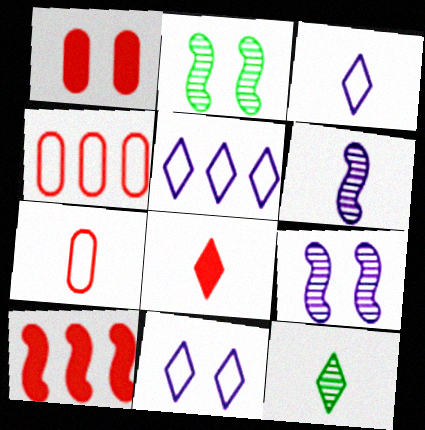[[1, 2, 11], 
[1, 8, 10], 
[3, 5, 11], 
[3, 8, 12]]